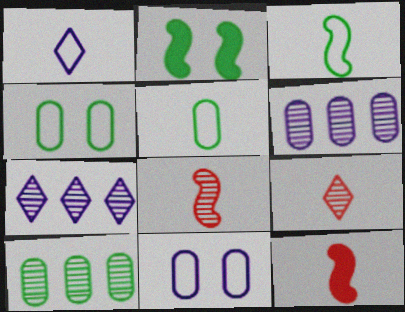[[4, 7, 12]]